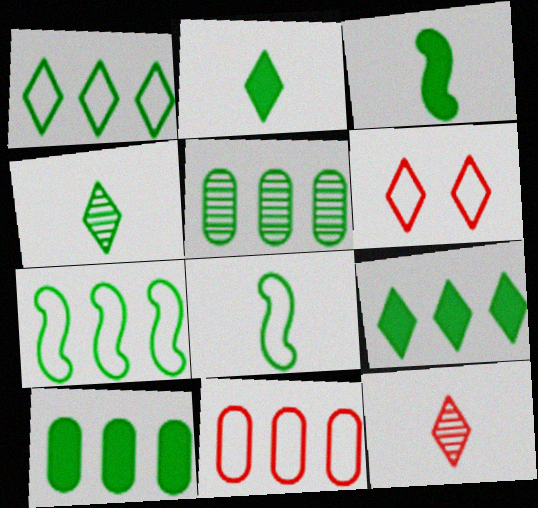[[5, 7, 9]]